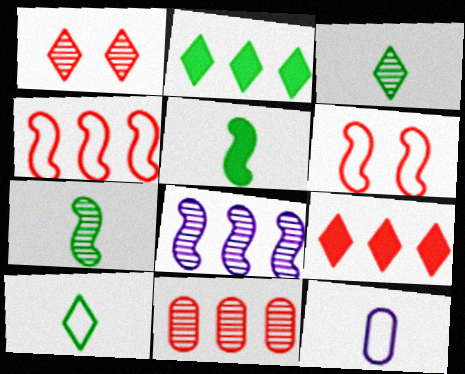[[4, 9, 11], 
[5, 6, 8]]